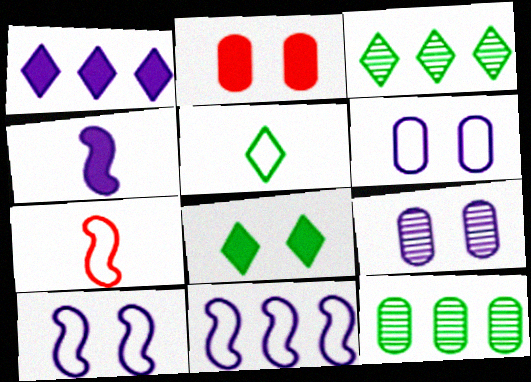[[3, 5, 8]]